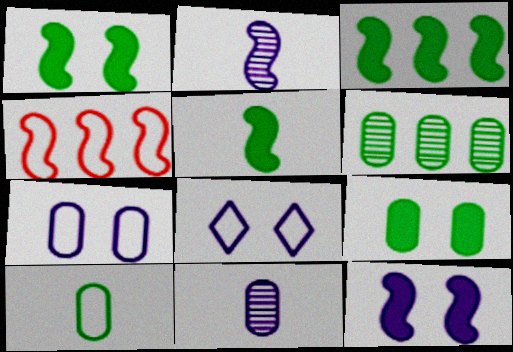[[1, 2, 4], 
[1, 3, 5], 
[4, 8, 10], 
[6, 9, 10]]